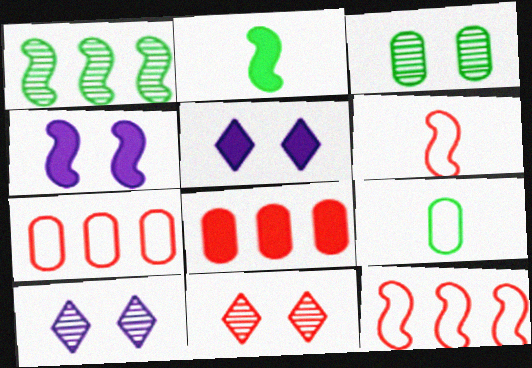[[1, 4, 6], 
[2, 5, 8], 
[2, 7, 10], 
[6, 8, 11]]